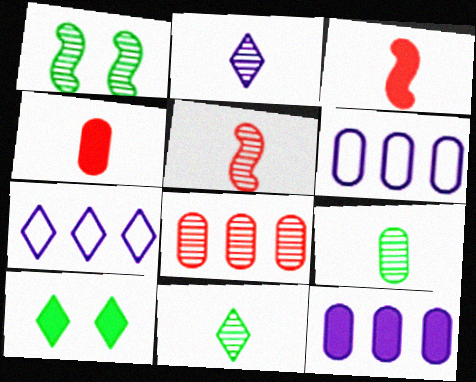[[1, 2, 8], 
[1, 4, 7], 
[2, 5, 9], 
[3, 10, 12], 
[5, 6, 10]]